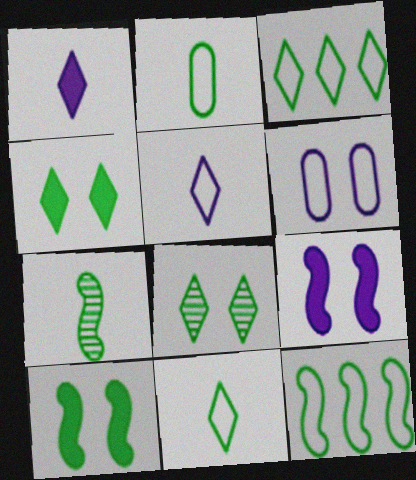[[7, 10, 12]]